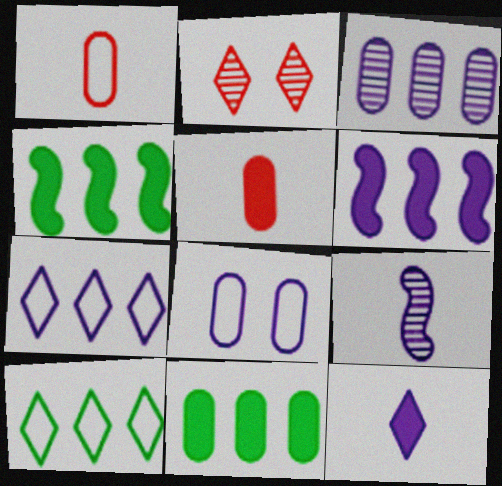[[2, 10, 12], 
[3, 6, 7]]